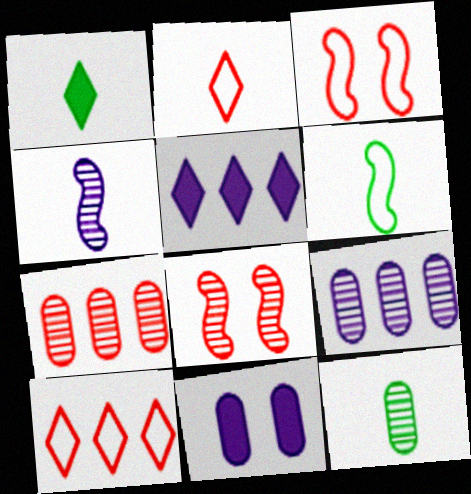[[1, 3, 9], 
[1, 6, 12], 
[3, 5, 12]]